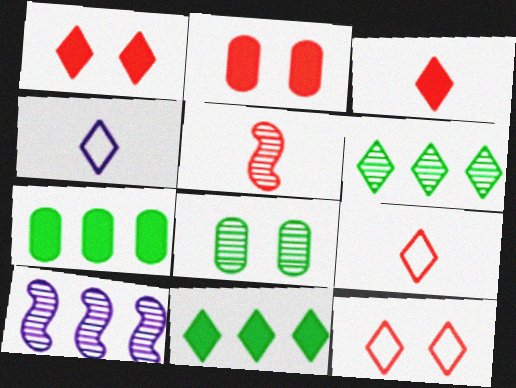[[1, 4, 6]]